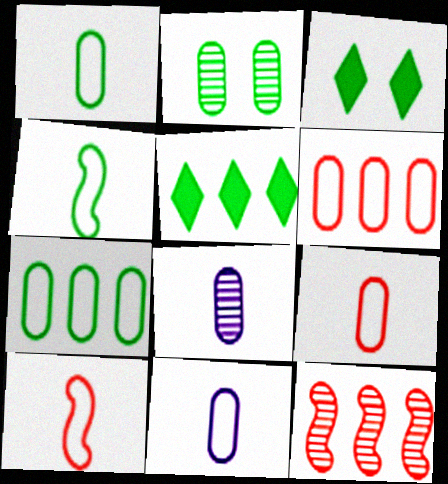[[1, 9, 11], 
[2, 4, 5], 
[3, 11, 12]]